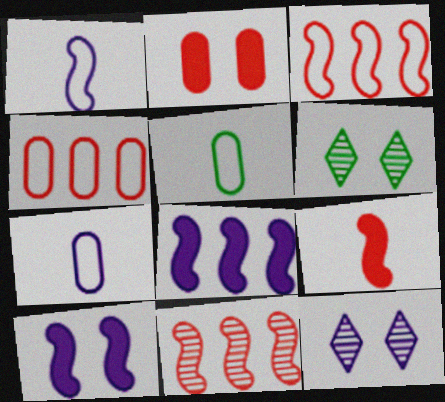[[7, 8, 12]]